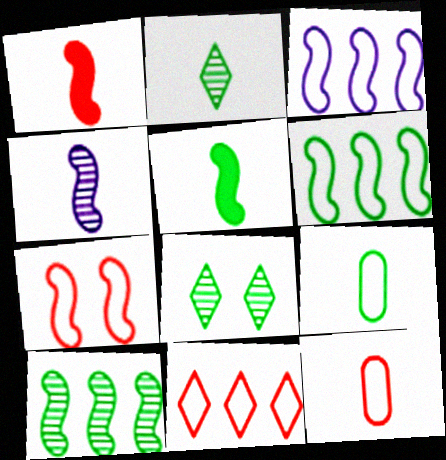[[2, 5, 9], 
[7, 11, 12]]